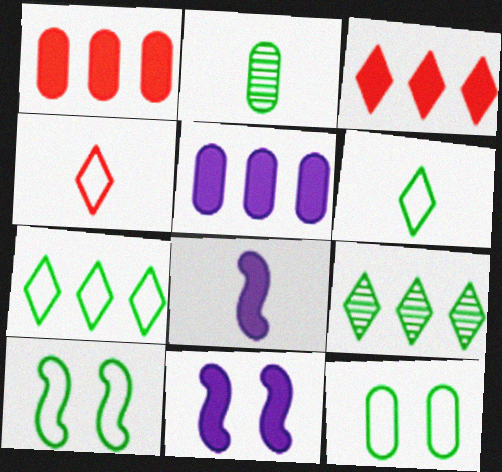[[2, 4, 8]]